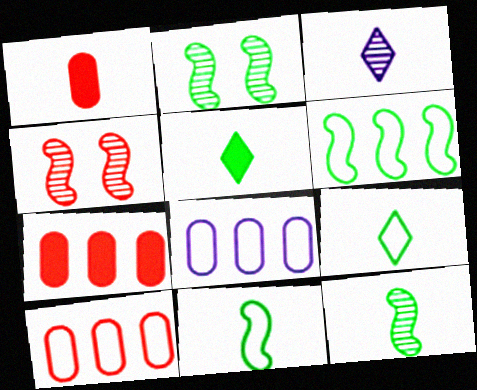[[1, 3, 11], 
[4, 5, 8]]